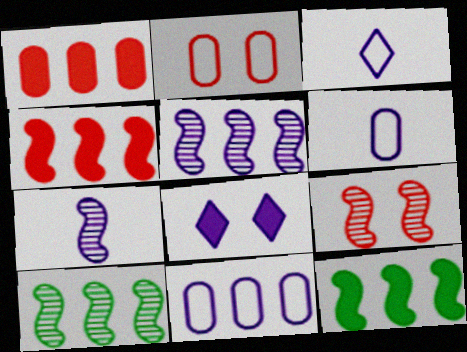[[5, 6, 8], 
[7, 8, 11], 
[7, 9, 10]]